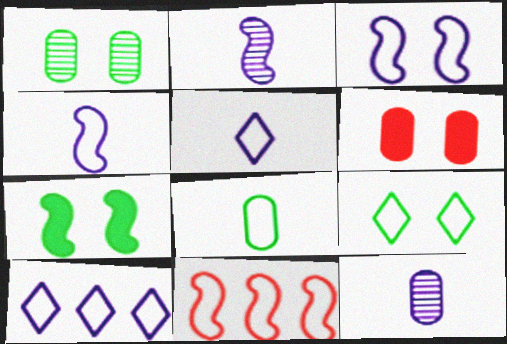[[1, 7, 9], 
[2, 7, 11]]